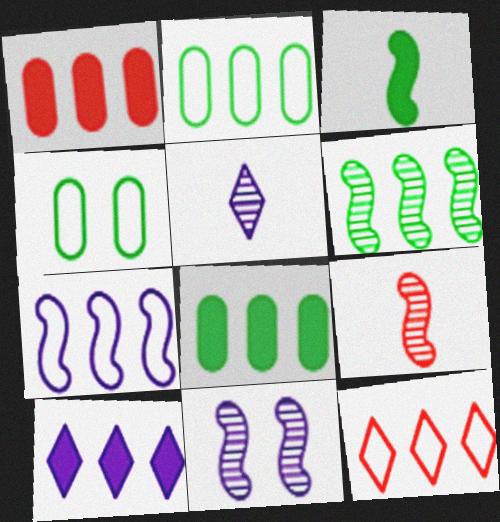[[2, 7, 12], 
[4, 9, 10], 
[6, 9, 11]]